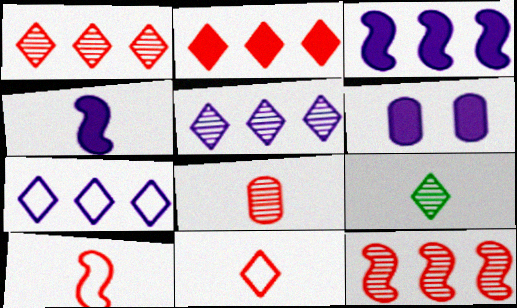[]